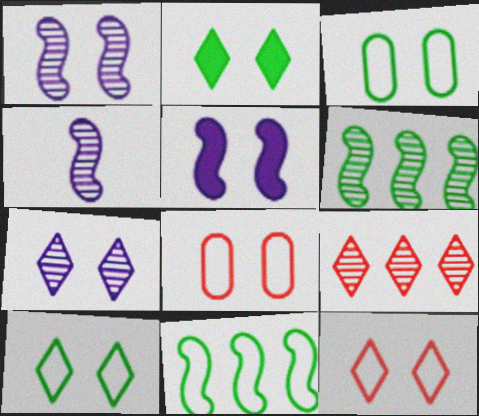[[1, 2, 8], 
[2, 7, 12]]